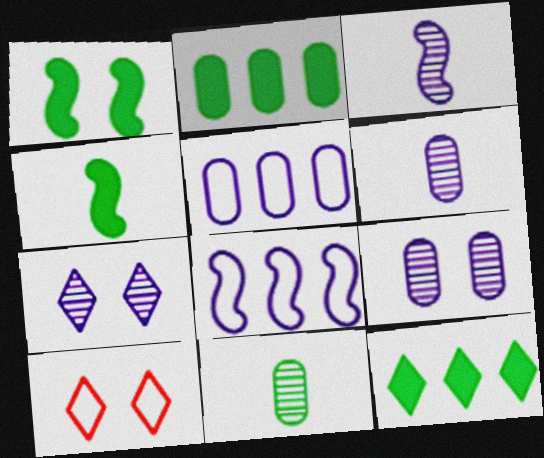[[1, 9, 10], 
[2, 3, 10]]